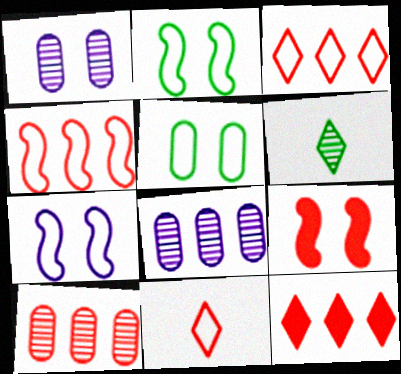[[4, 10, 12], 
[9, 10, 11]]